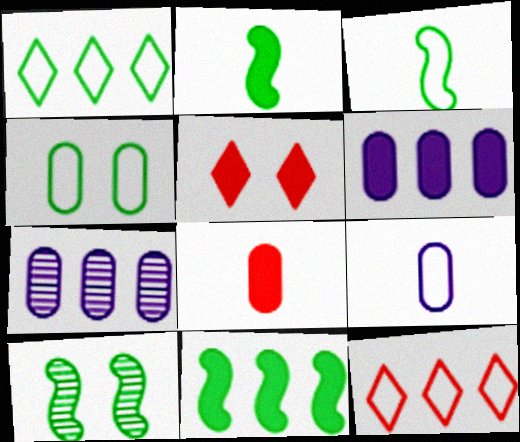[[1, 3, 4], 
[2, 5, 6], 
[3, 5, 7], 
[3, 10, 11], 
[4, 7, 8], 
[7, 11, 12]]